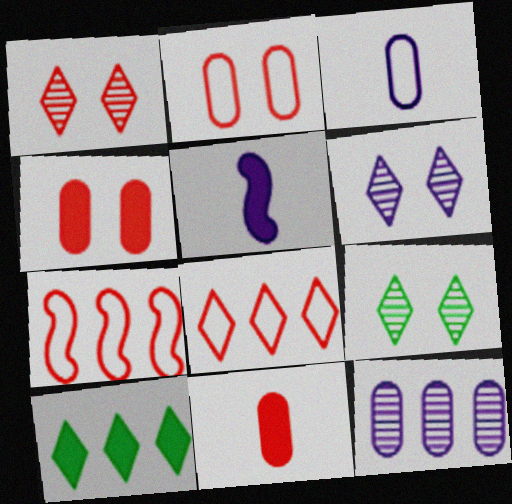[[1, 6, 9], 
[1, 7, 11], 
[4, 5, 10], 
[7, 10, 12]]